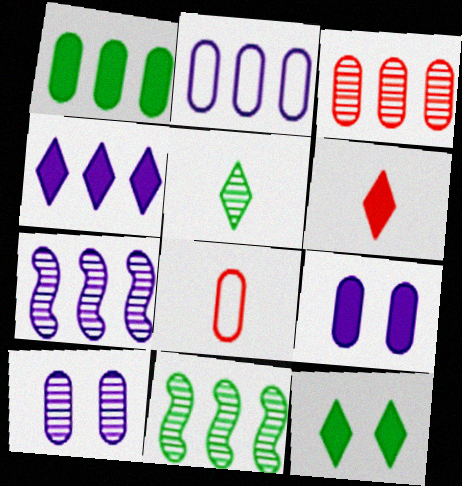[[1, 2, 3], 
[1, 8, 10], 
[2, 4, 7], 
[4, 6, 12], 
[7, 8, 12]]